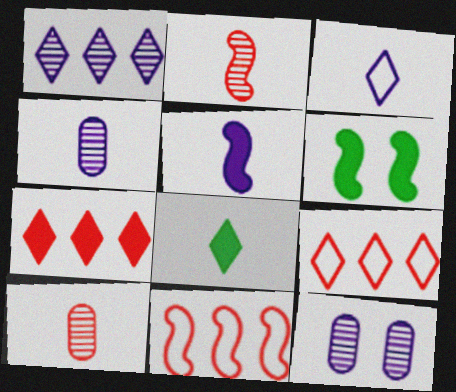[[3, 4, 5], 
[4, 6, 9], 
[8, 11, 12]]